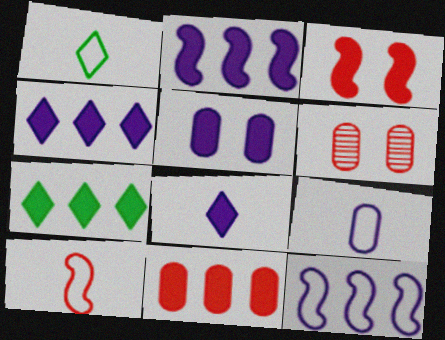[[1, 2, 6], 
[1, 9, 10], 
[2, 5, 8], 
[2, 7, 11]]